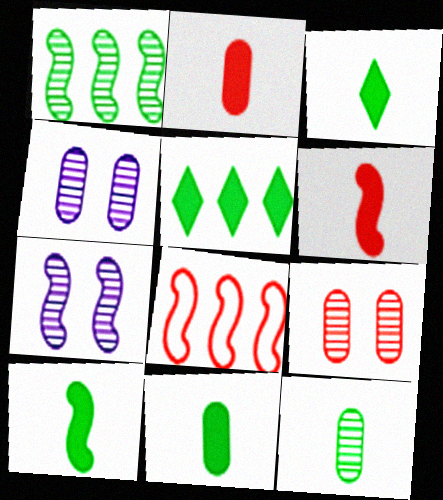[[3, 4, 8], 
[3, 10, 11], 
[7, 8, 10]]